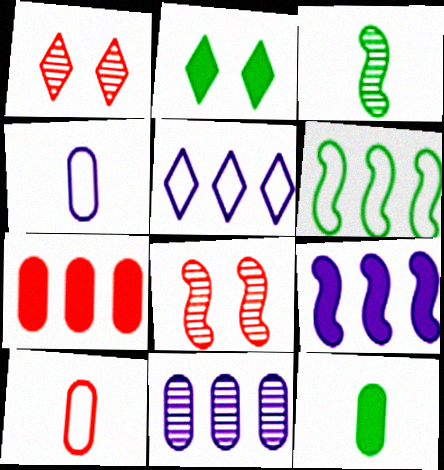[[1, 3, 11], 
[5, 8, 12], 
[5, 9, 11]]